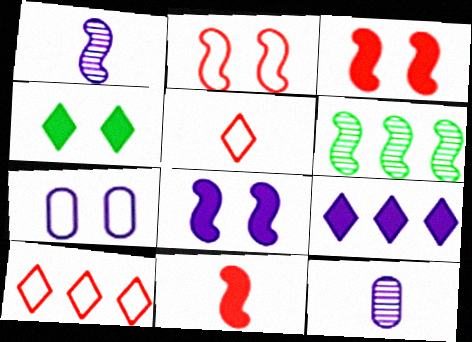[[1, 7, 9]]